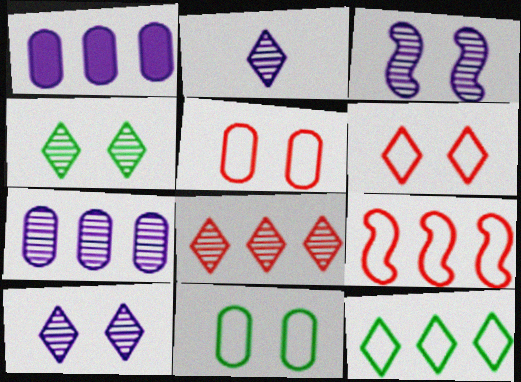[[2, 3, 7], 
[2, 4, 8]]